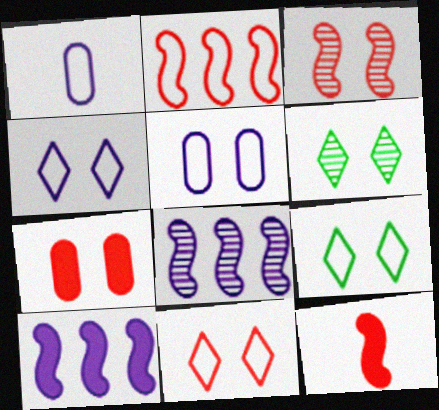[[1, 2, 9], 
[2, 3, 12], 
[3, 7, 11], 
[4, 9, 11]]